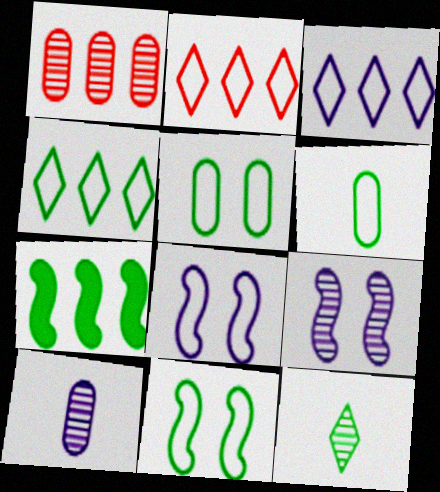[[1, 3, 7], 
[1, 9, 12], 
[2, 3, 4], 
[2, 6, 8], 
[4, 6, 11], 
[5, 7, 12]]